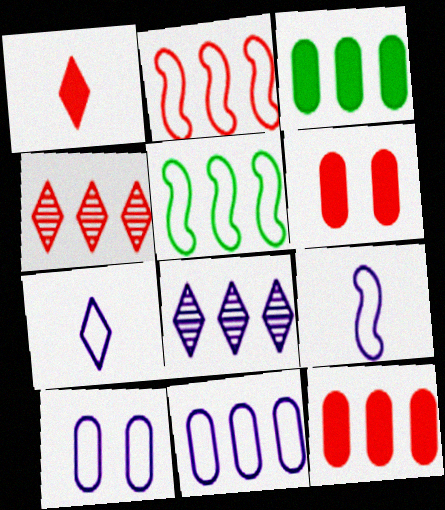[[2, 3, 8], 
[2, 4, 12], 
[5, 8, 12]]